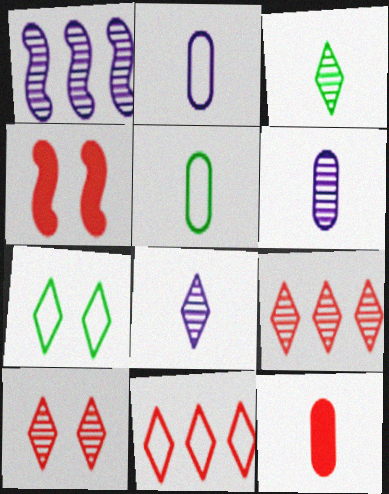[[1, 7, 12], 
[5, 6, 12]]